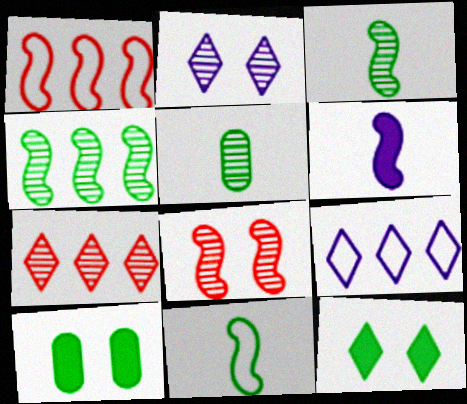[]